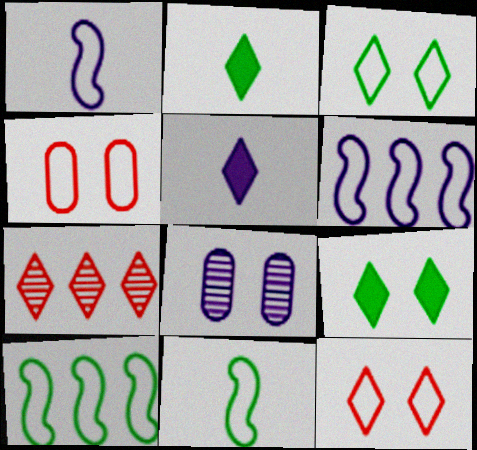[[3, 5, 7], 
[5, 6, 8]]